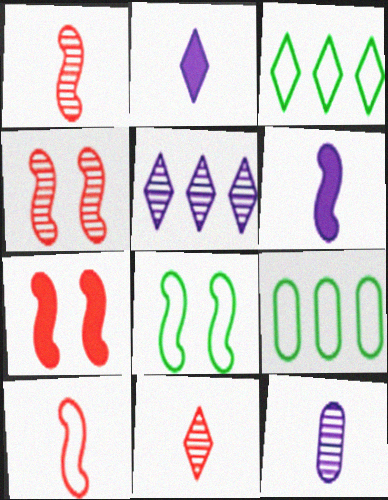[[2, 4, 9], 
[3, 7, 12]]